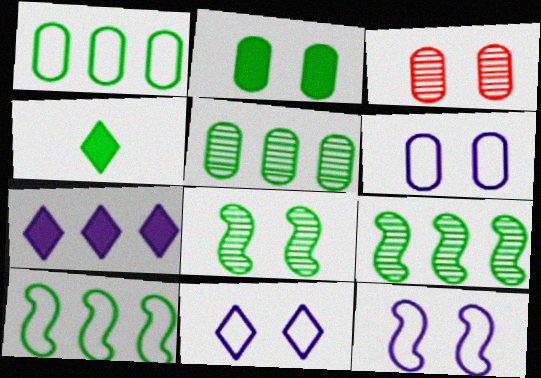[[1, 4, 8], 
[2, 3, 6], 
[6, 11, 12]]